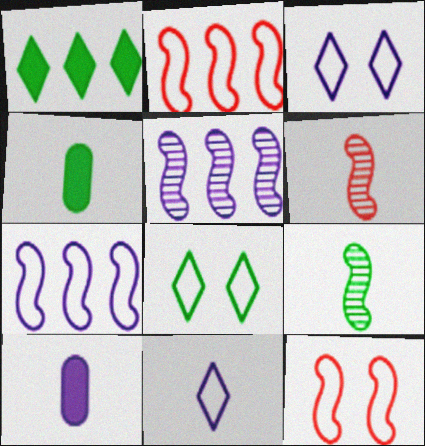[[3, 5, 10], 
[4, 6, 11]]